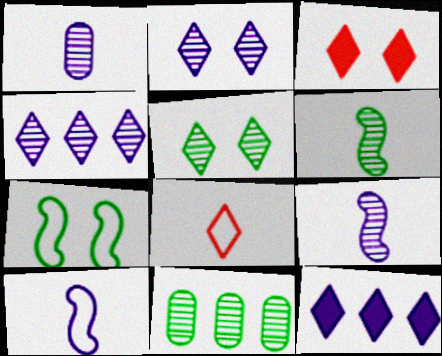[[3, 10, 11], 
[5, 6, 11], 
[5, 8, 12]]